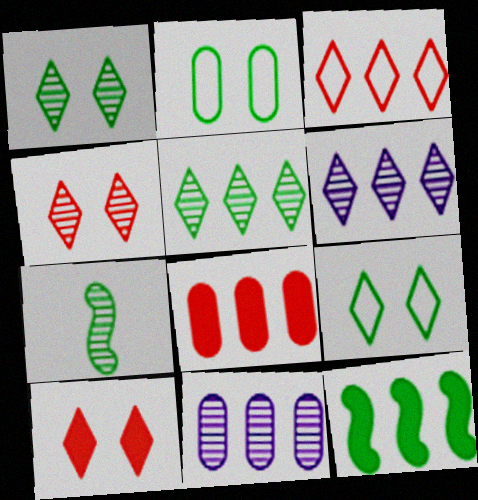[[3, 11, 12], 
[4, 7, 11]]